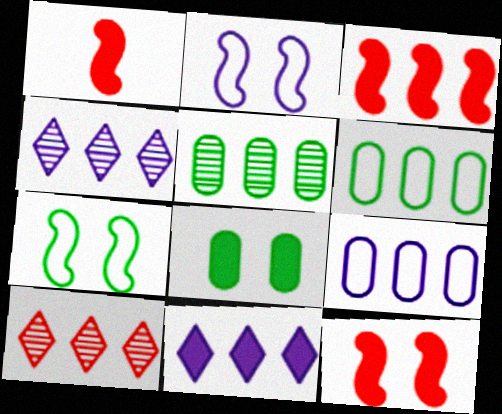[[1, 3, 12], 
[1, 8, 11], 
[3, 4, 6]]